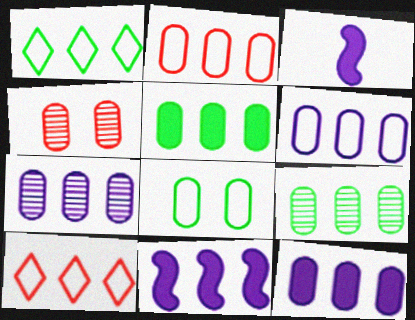[[1, 3, 4], 
[2, 5, 7], 
[2, 9, 12], 
[6, 7, 12], 
[9, 10, 11]]